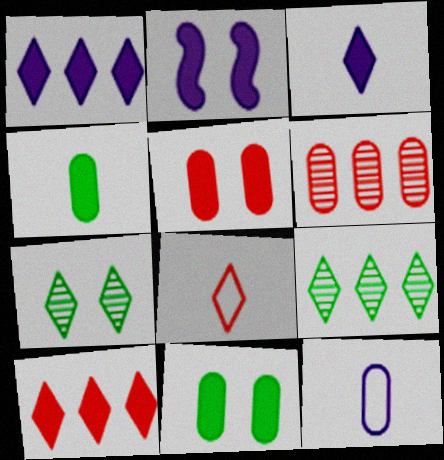[[1, 7, 8], 
[2, 4, 10], 
[6, 11, 12]]